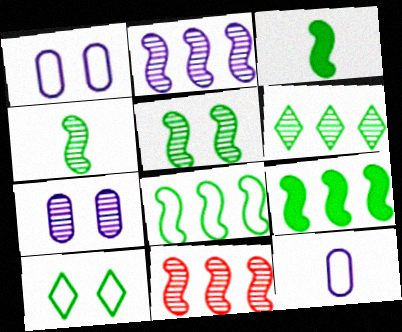[[3, 5, 8]]